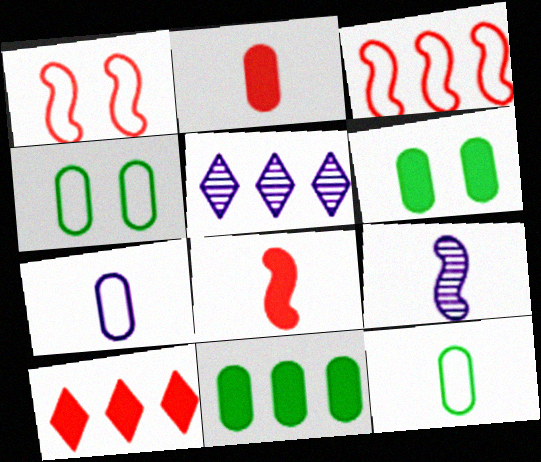[[3, 5, 11], 
[4, 5, 8], 
[4, 9, 10]]